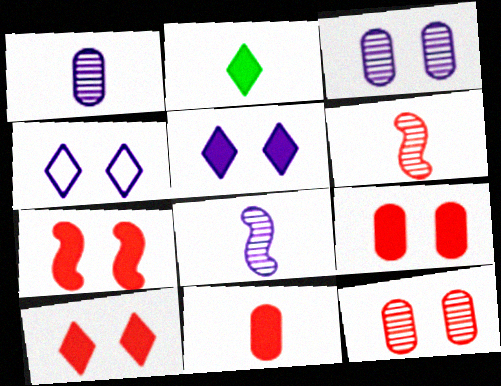[[7, 9, 10]]